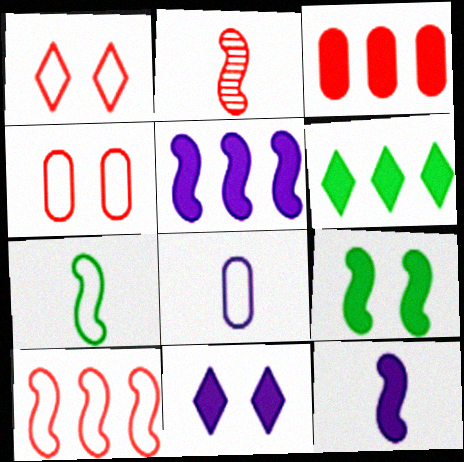[[1, 2, 3], 
[2, 7, 12], 
[3, 5, 6]]